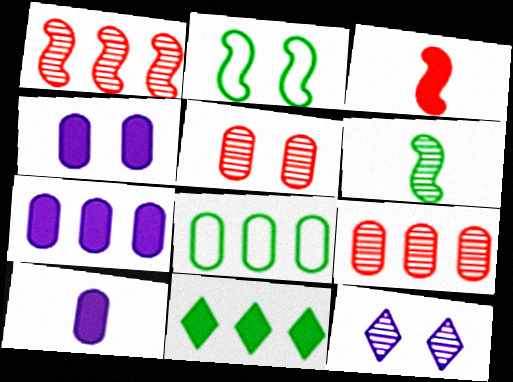[[3, 4, 11], 
[3, 8, 12], 
[4, 7, 10], 
[5, 8, 10], 
[6, 9, 12], 
[7, 8, 9]]